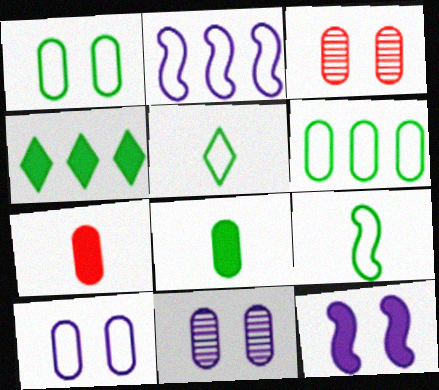[[4, 7, 12], 
[6, 7, 11]]